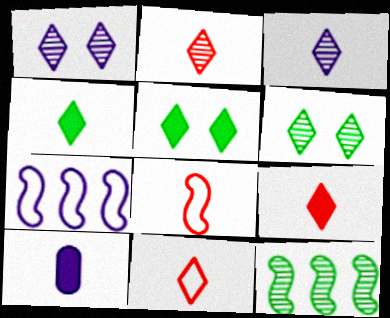[[1, 7, 10], 
[2, 9, 11], 
[3, 4, 11]]